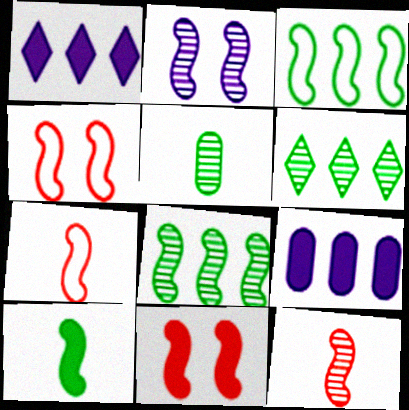[[1, 4, 5], 
[2, 8, 12]]